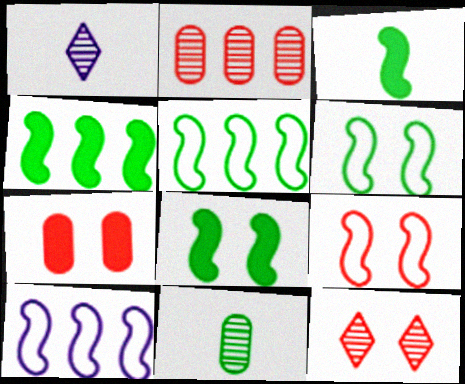[[1, 5, 7], 
[3, 4, 8], 
[7, 9, 12]]